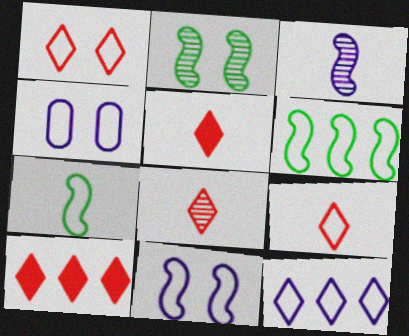[[1, 8, 10], 
[4, 6, 9], 
[5, 8, 9]]